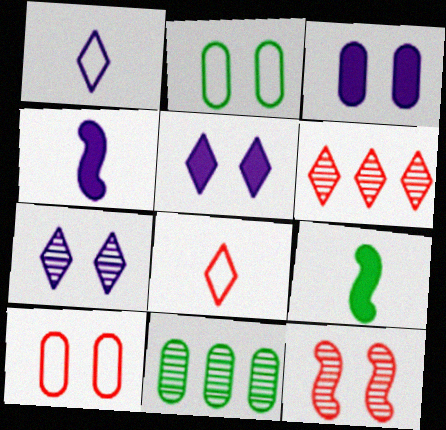[[2, 4, 6], 
[2, 5, 12]]